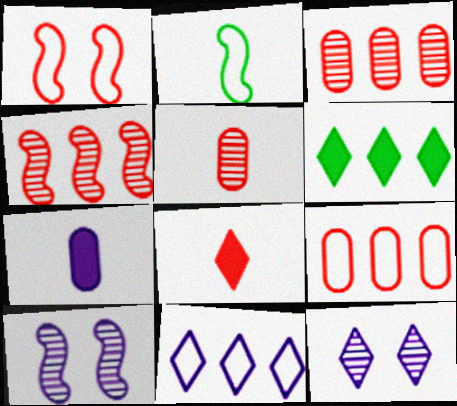[[1, 3, 8], 
[7, 10, 11]]